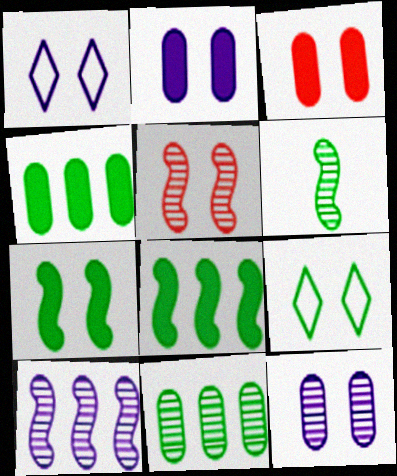[[2, 5, 9], 
[4, 6, 9], 
[5, 6, 10]]